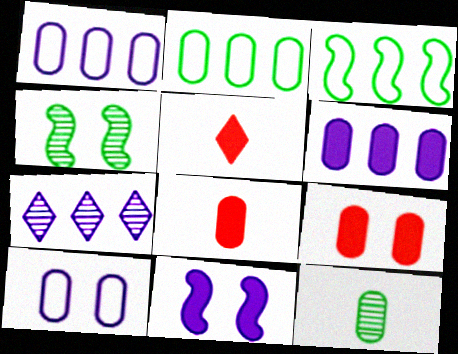[[1, 4, 5], 
[1, 9, 12]]